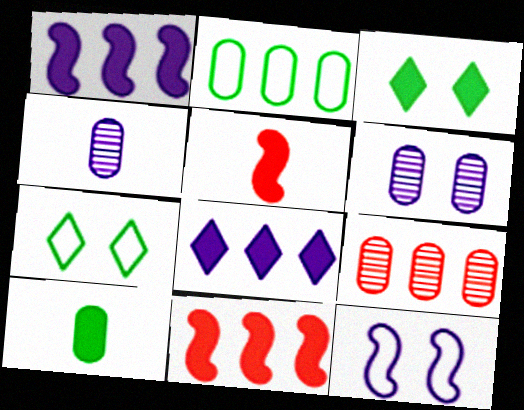[[4, 7, 11], 
[4, 8, 12]]